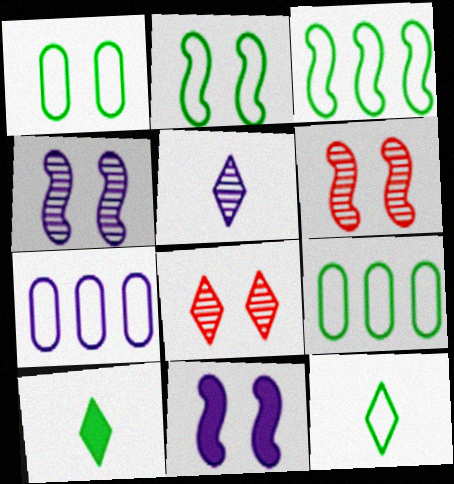[[1, 3, 12], 
[1, 8, 11], 
[2, 6, 11], 
[2, 9, 12], 
[5, 7, 11], 
[6, 7, 10]]